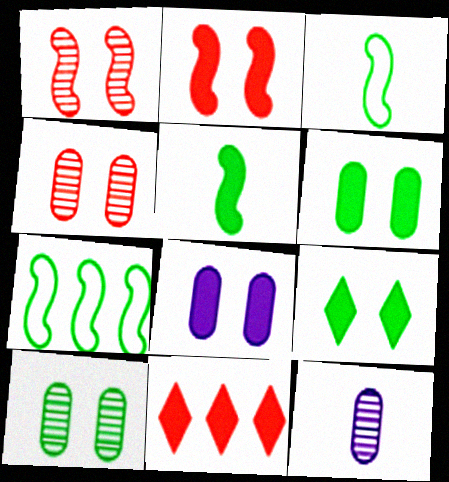[[2, 8, 9], 
[5, 8, 11]]